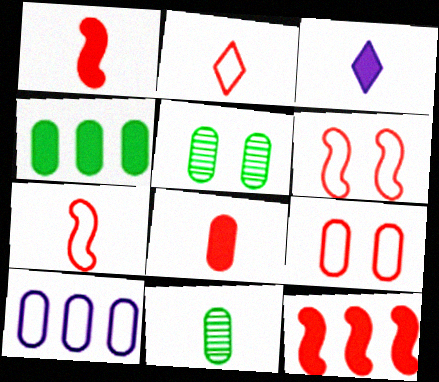[[3, 7, 11], 
[5, 8, 10]]